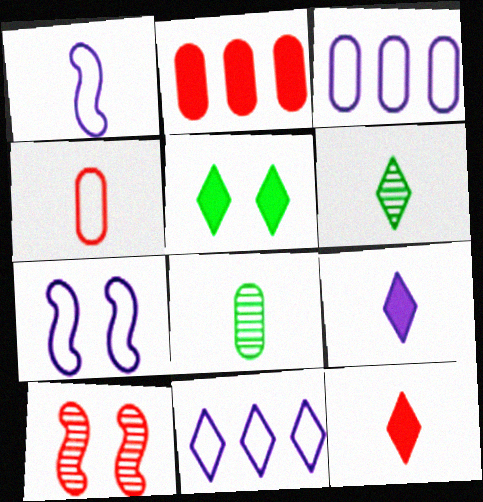[[1, 8, 12], 
[2, 6, 7]]